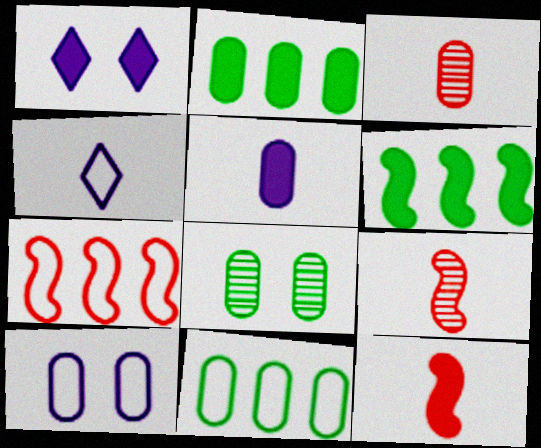[[1, 2, 12], 
[1, 9, 11], 
[2, 3, 10]]